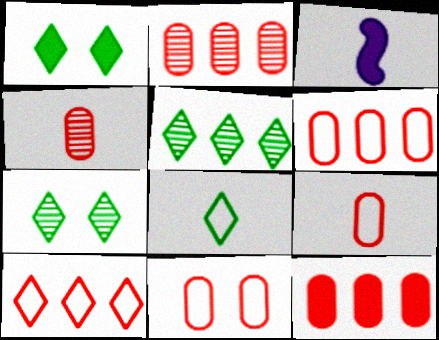[[1, 3, 12], 
[1, 5, 8], 
[2, 6, 12], 
[3, 4, 8], 
[3, 5, 11], 
[3, 6, 7], 
[4, 11, 12], 
[6, 9, 11]]